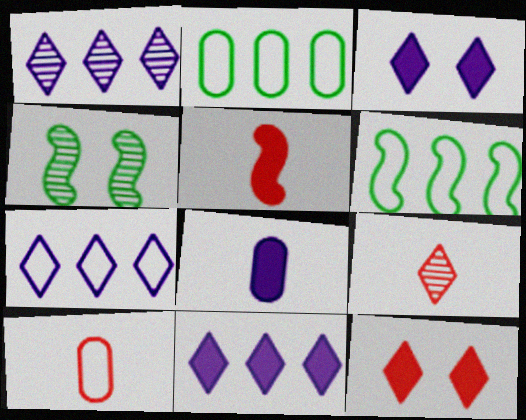[[1, 7, 11], 
[4, 10, 11], 
[5, 9, 10]]